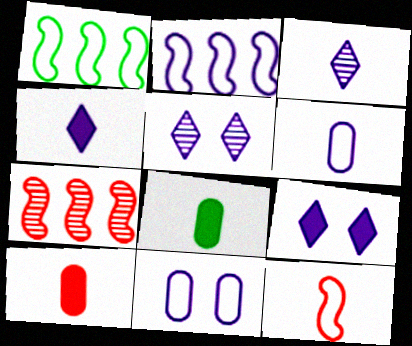[[1, 5, 10], 
[3, 8, 12]]